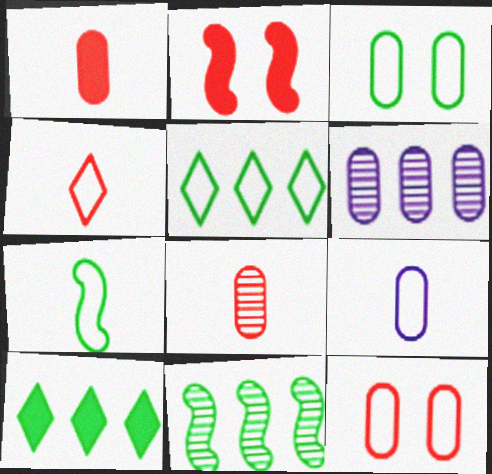[[1, 3, 6], 
[3, 5, 7], 
[4, 7, 9]]